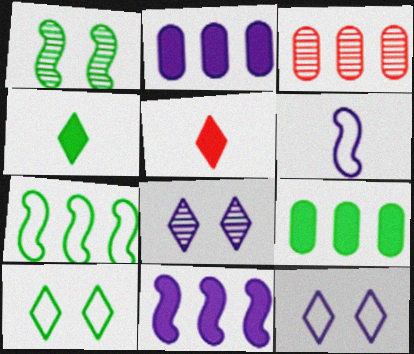[[2, 6, 8]]